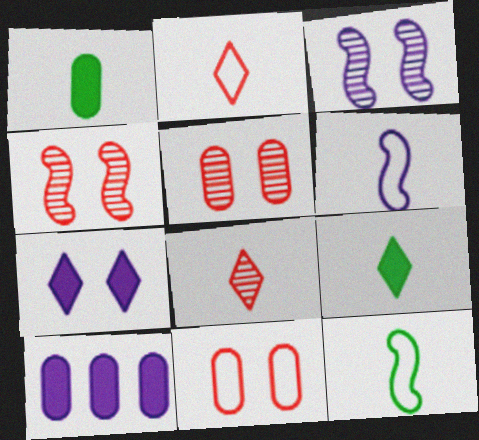[[1, 6, 8]]